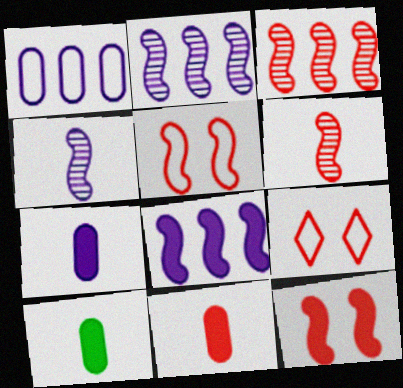[[2, 9, 10], 
[3, 9, 11], 
[7, 10, 11]]